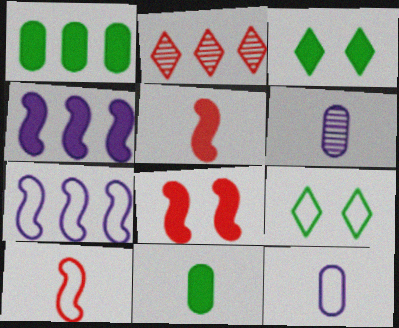[[1, 2, 7]]